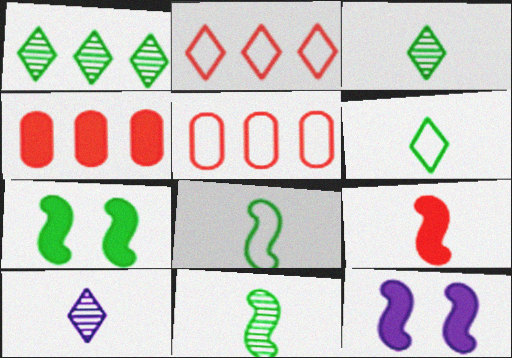[[3, 5, 12], 
[5, 7, 10]]